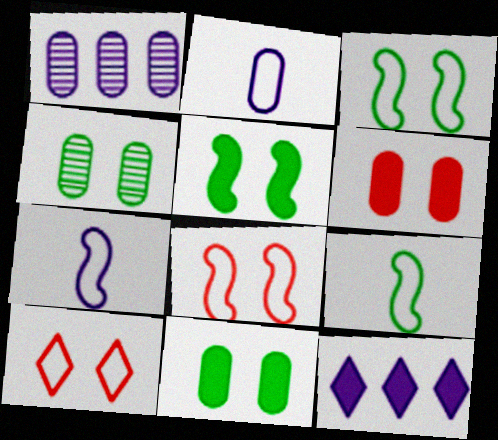[]